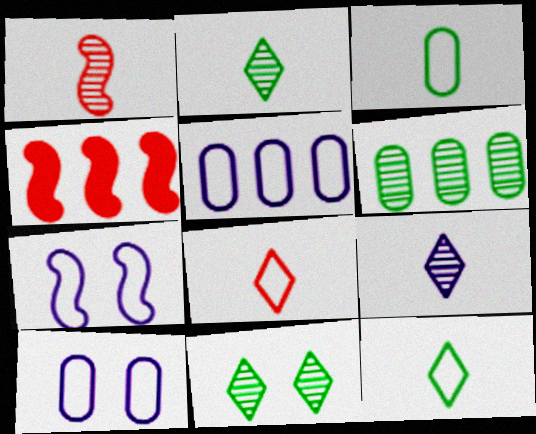[[2, 4, 10]]